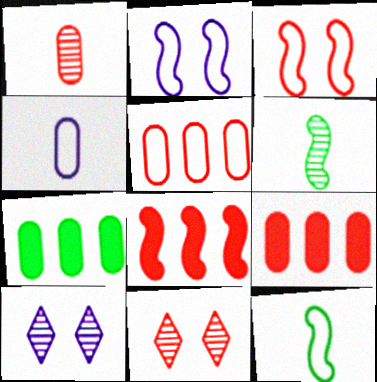[[2, 6, 8], 
[9, 10, 12]]